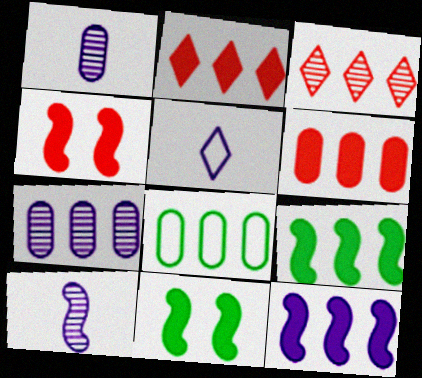[[3, 8, 12], 
[6, 7, 8]]